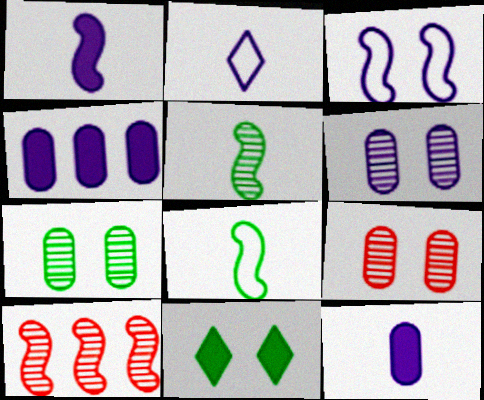[[3, 9, 11], 
[6, 7, 9]]